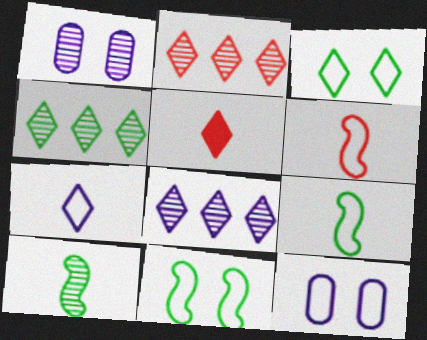[[1, 2, 10], 
[2, 4, 8], 
[3, 5, 8]]